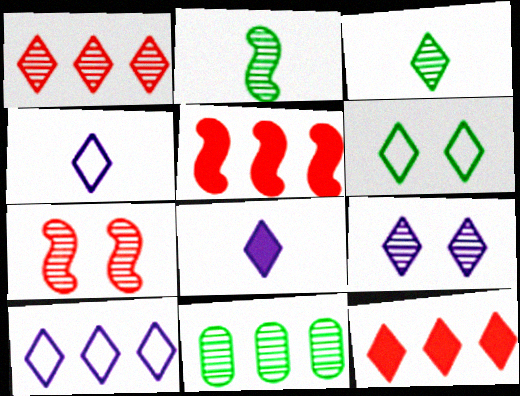[[1, 3, 9], 
[1, 6, 8], 
[5, 10, 11], 
[8, 9, 10]]